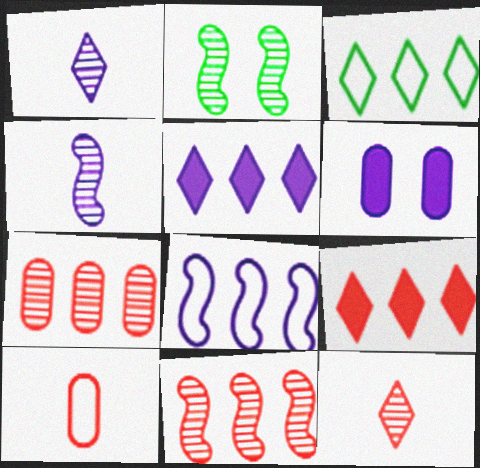[[1, 2, 7], 
[1, 6, 8], 
[2, 4, 11], 
[2, 5, 10]]